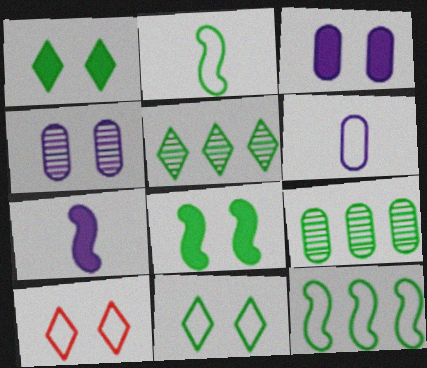[[1, 2, 9], 
[4, 8, 10], 
[6, 10, 12], 
[7, 9, 10]]